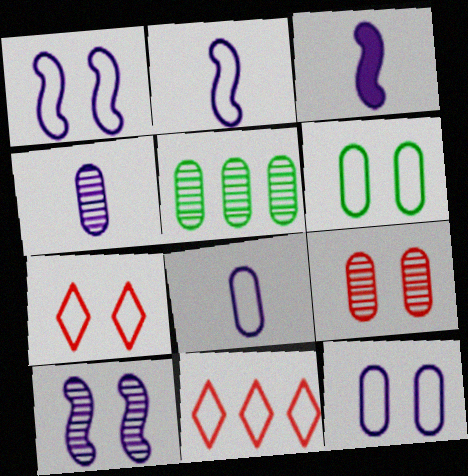[[1, 6, 7], 
[2, 6, 11], 
[3, 5, 7], 
[4, 5, 9]]